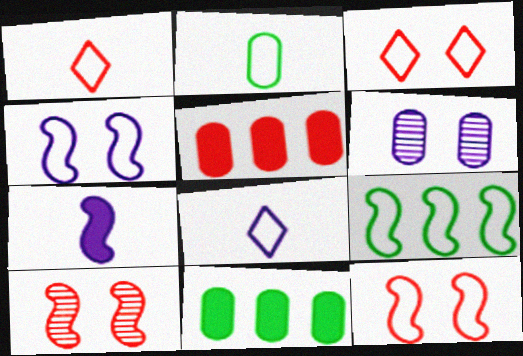[[1, 5, 10], 
[2, 5, 6], 
[7, 9, 10], 
[8, 10, 11]]